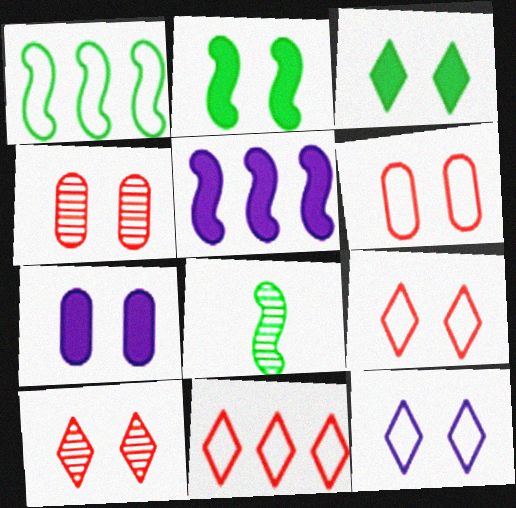[[1, 2, 8], 
[2, 4, 12], 
[3, 10, 12], 
[7, 8, 11]]